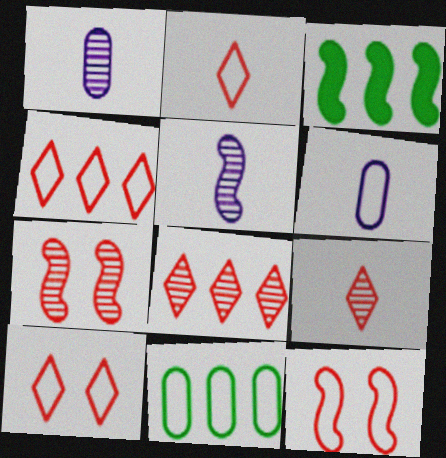[[1, 3, 10], 
[2, 4, 10], 
[3, 5, 12]]